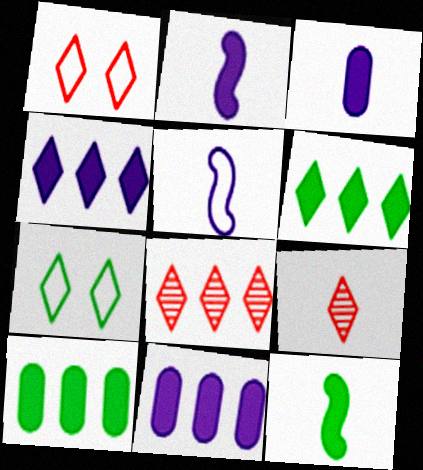[[4, 7, 9]]